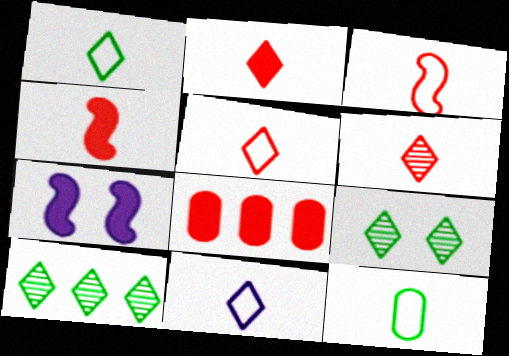[[1, 5, 11], 
[2, 5, 6], 
[3, 11, 12]]